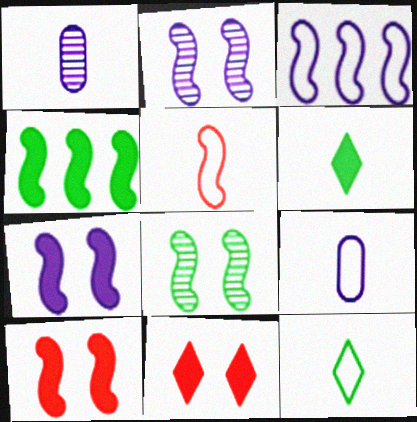[[1, 5, 6], 
[2, 4, 5], 
[5, 9, 12]]